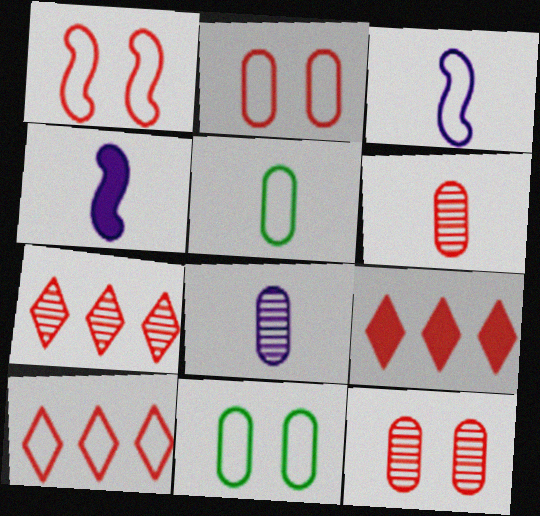[[1, 6, 9], 
[3, 10, 11], 
[4, 7, 11], 
[7, 9, 10]]